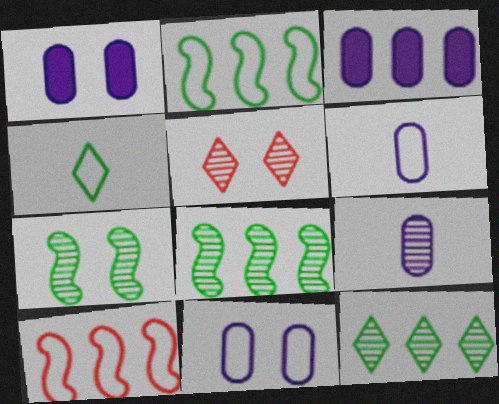[[3, 9, 11], 
[3, 10, 12], 
[4, 10, 11], 
[5, 8, 9]]